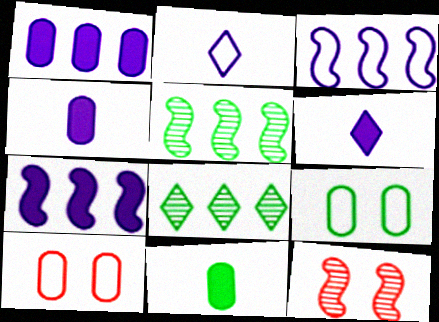[[5, 6, 10]]